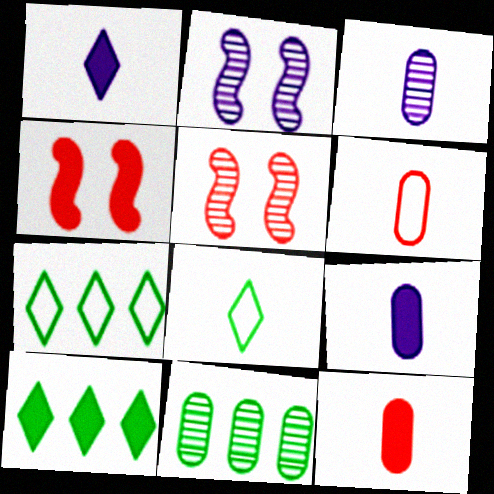[[2, 6, 10], 
[2, 7, 12], 
[3, 4, 7], 
[4, 9, 10], 
[5, 7, 9]]